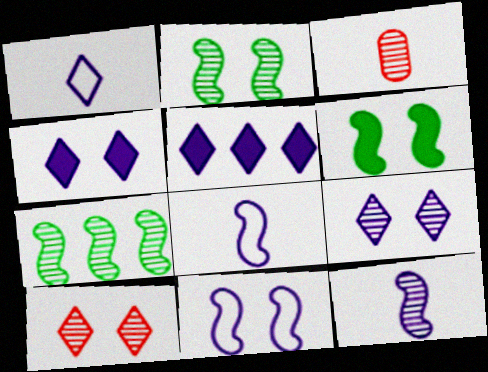[[1, 5, 9], 
[3, 7, 9]]